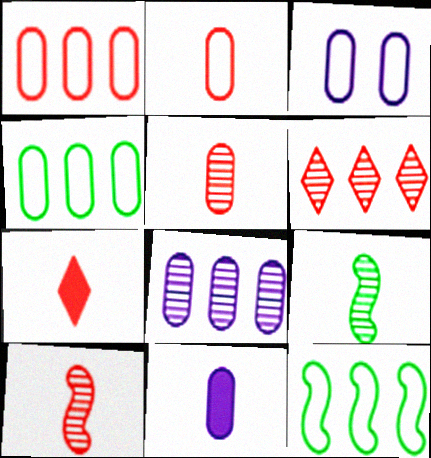[[2, 3, 4], 
[2, 7, 10], 
[3, 8, 11]]